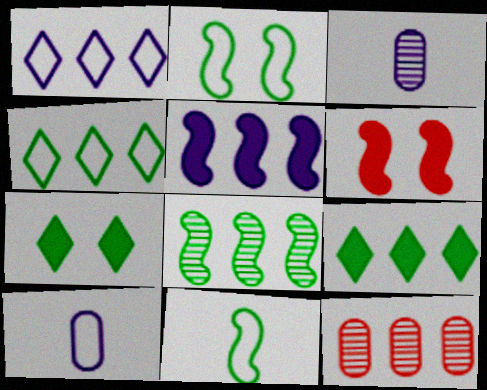[[3, 4, 6], 
[4, 5, 12]]